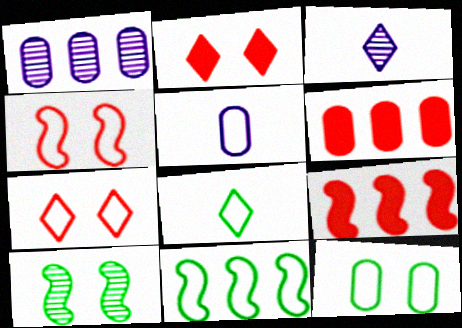[[3, 9, 12], 
[5, 7, 11], 
[8, 11, 12]]